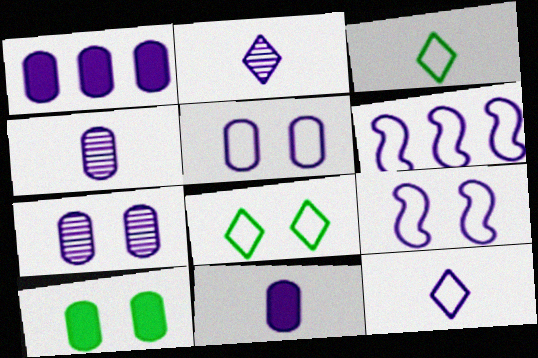[[1, 2, 9], 
[1, 4, 5], 
[5, 6, 12]]